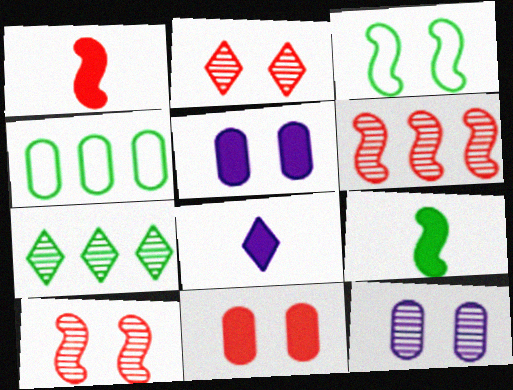[[2, 3, 5], 
[4, 8, 10]]